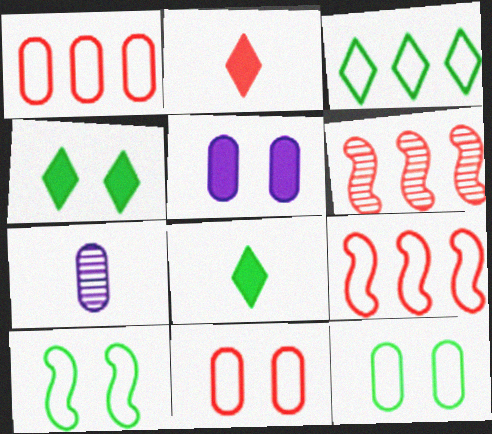[[2, 6, 11], 
[4, 7, 9]]